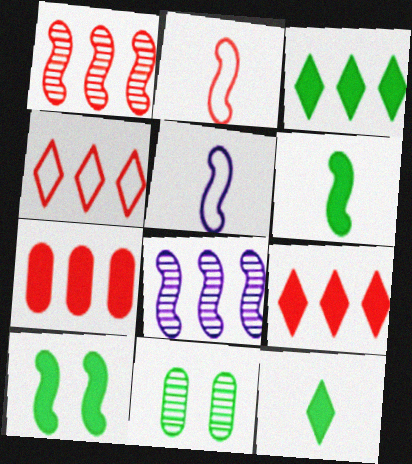[[1, 4, 7], 
[1, 5, 10], 
[2, 8, 10], 
[5, 9, 11]]